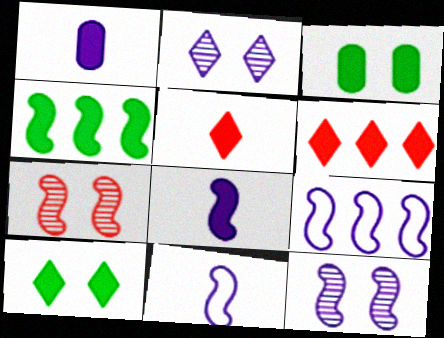[[1, 2, 9], 
[3, 6, 8], 
[4, 7, 11], 
[8, 9, 12]]